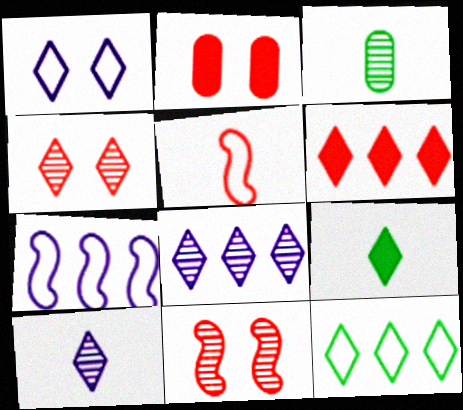[[3, 8, 11], 
[6, 8, 12]]